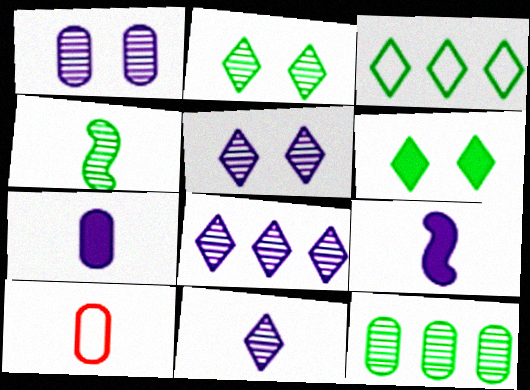[[2, 4, 12], 
[5, 8, 11]]